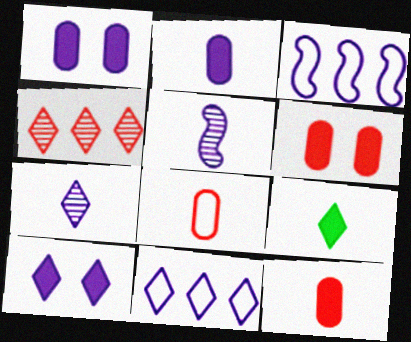[[1, 3, 7], 
[1, 5, 11], 
[5, 8, 9], 
[7, 10, 11]]